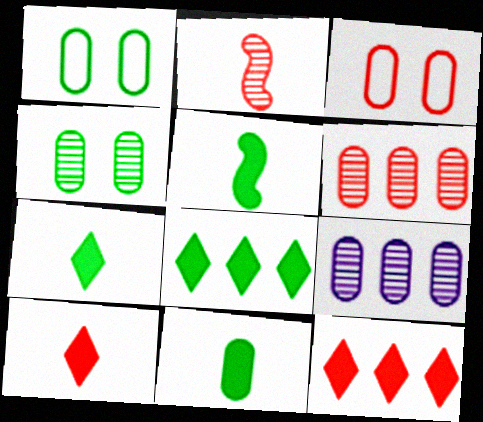[[2, 3, 12], 
[3, 9, 11], 
[5, 7, 11]]